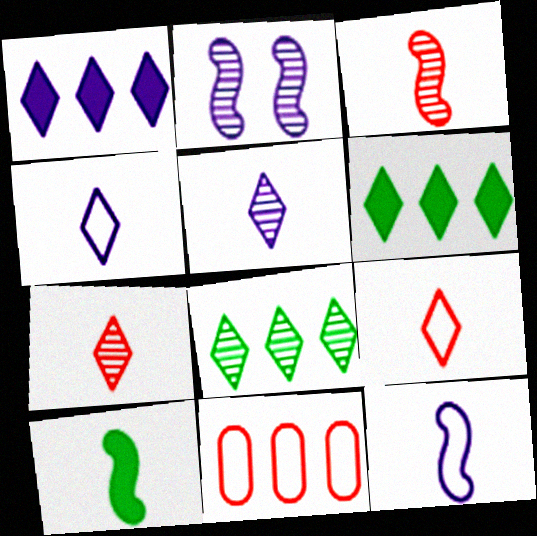[[3, 10, 12]]